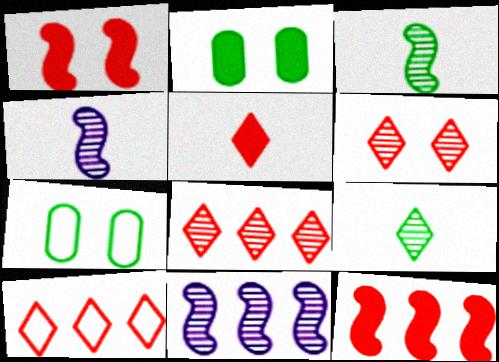[[2, 4, 10], 
[5, 6, 10], 
[5, 7, 11]]